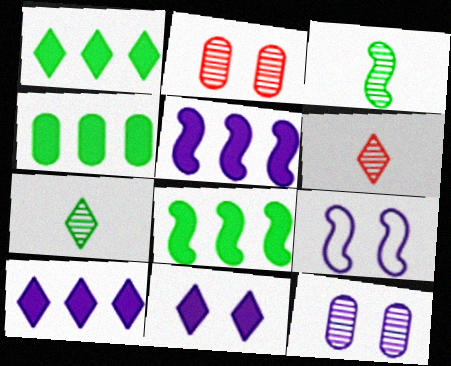[[1, 4, 8], 
[4, 6, 9], 
[9, 11, 12]]